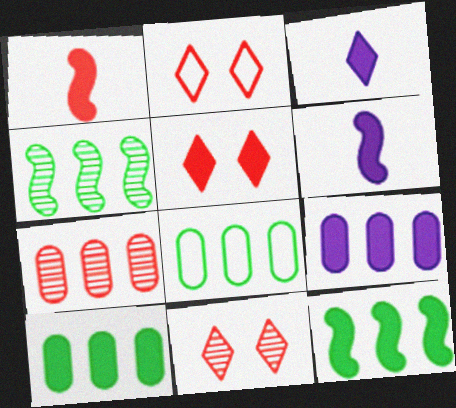[[1, 2, 7], 
[2, 5, 11], 
[5, 6, 10], 
[6, 8, 11], 
[7, 8, 9]]